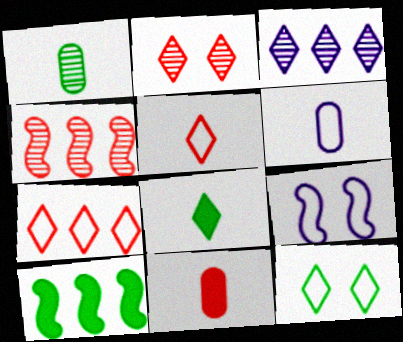[[1, 6, 11], 
[1, 10, 12], 
[2, 6, 10]]